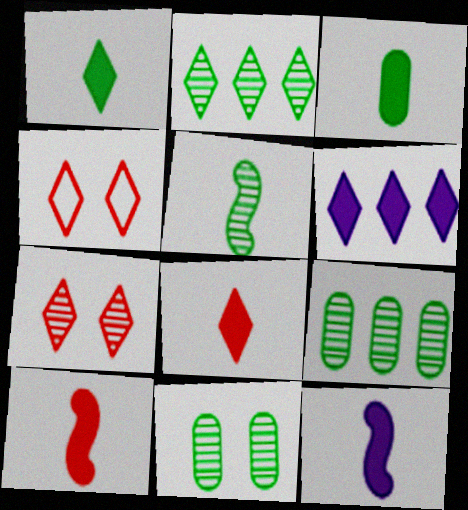[[2, 5, 11], 
[3, 8, 12], 
[4, 9, 12]]